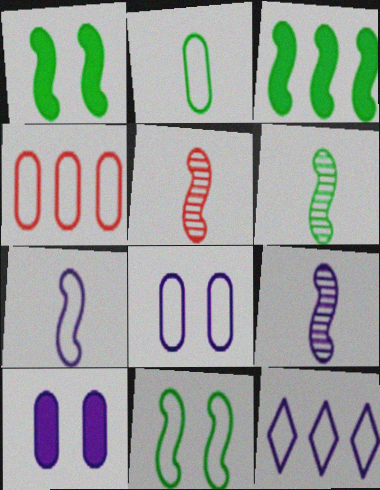[[2, 4, 8], 
[3, 6, 11], 
[5, 6, 9], 
[7, 8, 12], 
[9, 10, 12]]